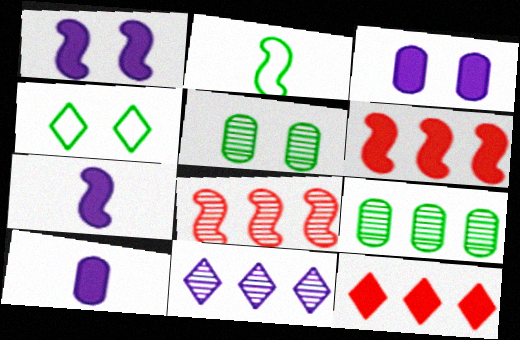[[1, 2, 8], 
[4, 8, 10], 
[8, 9, 11]]